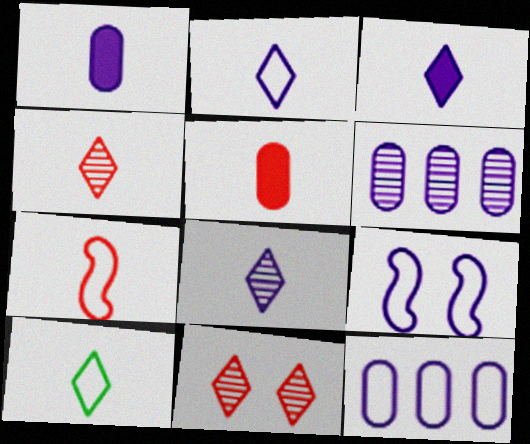[[2, 3, 8], 
[2, 9, 12], 
[3, 4, 10], 
[3, 6, 9], 
[4, 5, 7]]